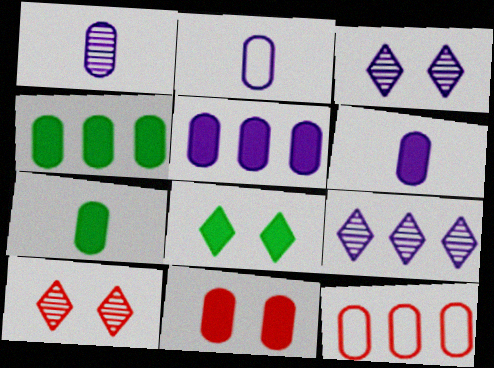[[1, 2, 6], 
[4, 6, 11], 
[5, 7, 11]]